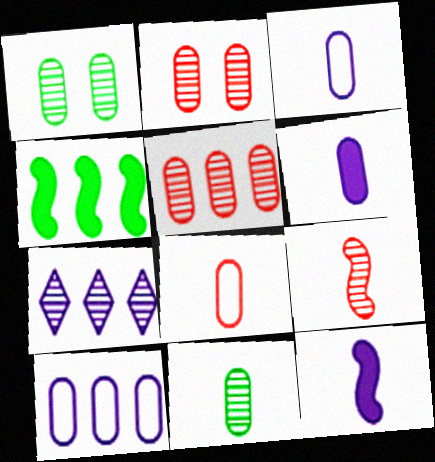[[1, 7, 9], 
[6, 8, 11]]